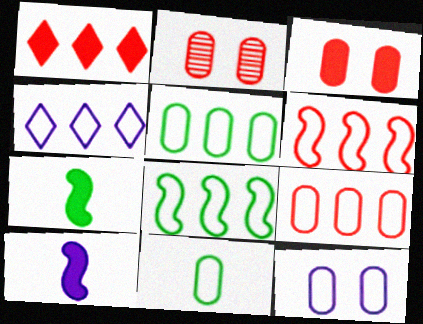[[2, 4, 7], 
[4, 5, 6], 
[4, 8, 9], 
[9, 11, 12]]